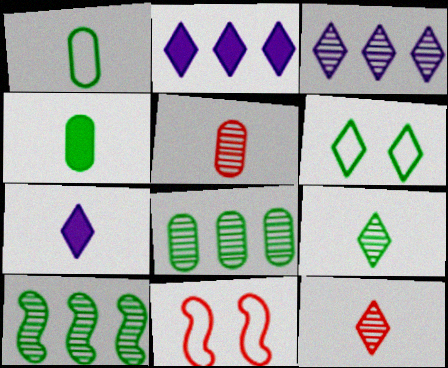[[2, 6, 12], 
[3, 4, 11], 
[4, 6, 10], 
[7, 8, 11]]